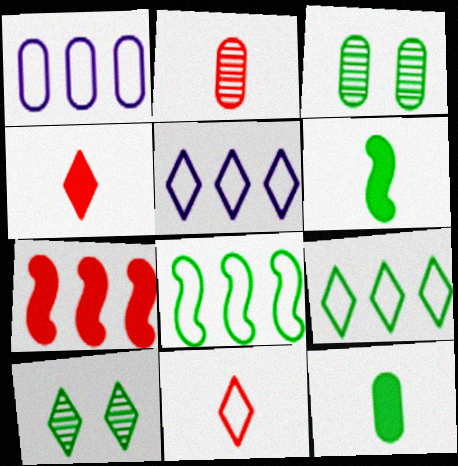[[3, 6, 9], 
[4, 5, 10], 
[8, 10, 12]]